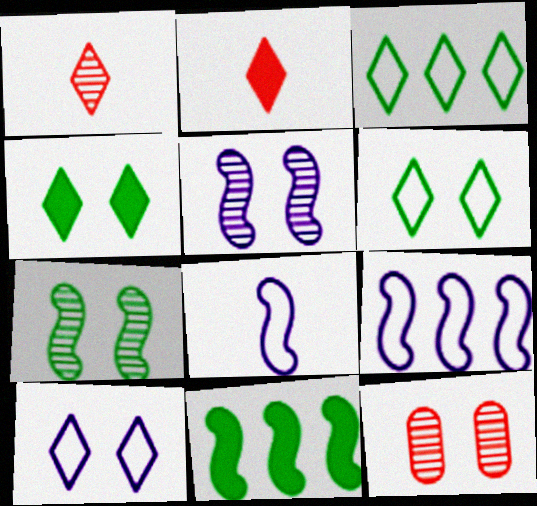[]